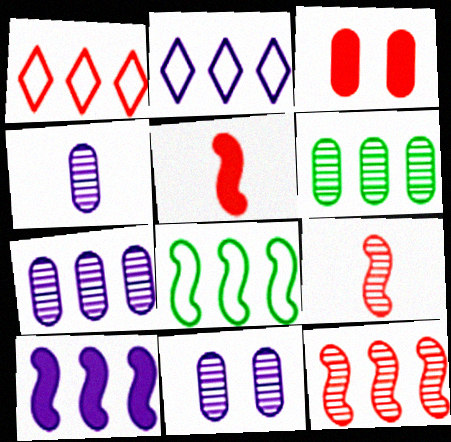[[1, 3, 9], 
[1, 6, 10], 
[2, 7, 10], 
[4, 7, 11], 
[8, 10, 12]]